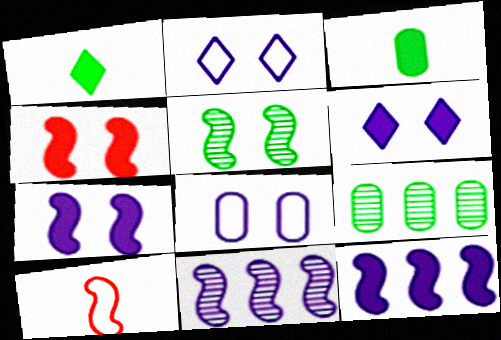[[5, 10, 12], 
[6, 9, 10]]